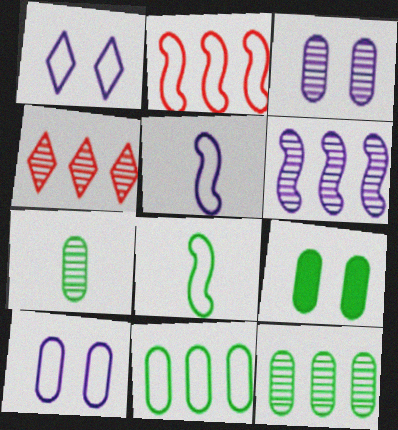[[4, 5, 9], 
[4, 6, 12], 
[7, 9, 11]]